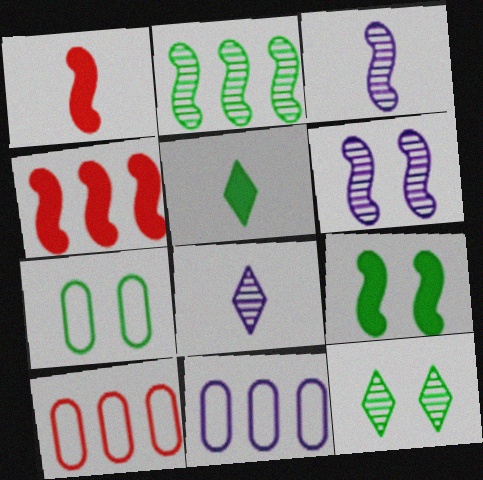[[1, 11, 12], 
[2, 5, 7], 
[4, 7, 8], 
[5, 6, 10], 
[7, 9, 12], 
[8, 9, 10]]